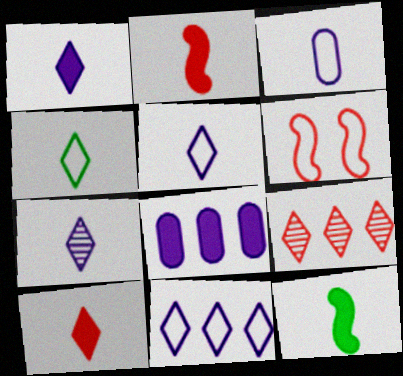[[1, 5, 7], 
[4, 7, 10]]